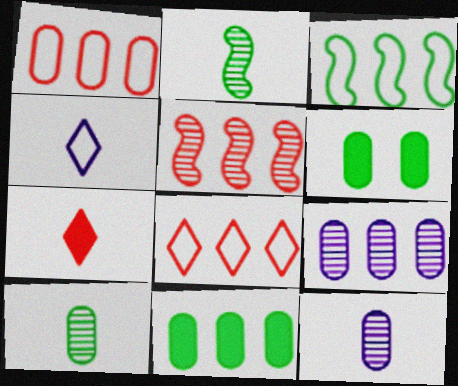[[1, 6, 12], 
[1, 9, 11], 
[4, 5, 6]]